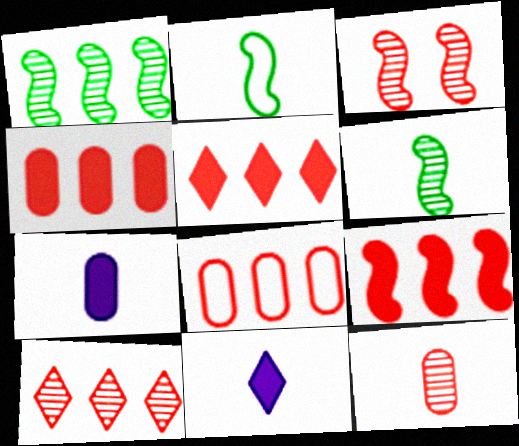[[2, 11, 12], 
[3, 10, 12], 
[4, 5, 9], 
[8, 9, 10]]